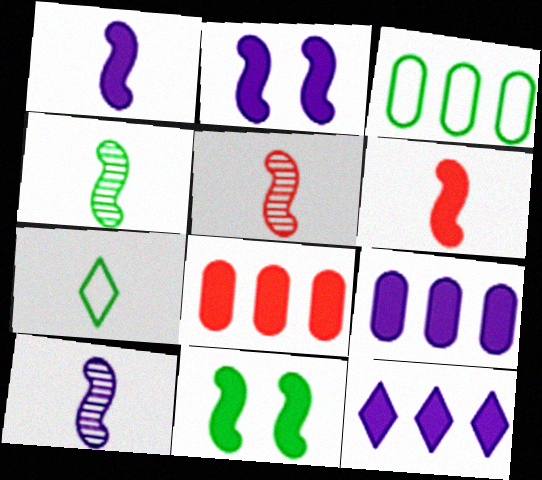[[4, 5, 10]]